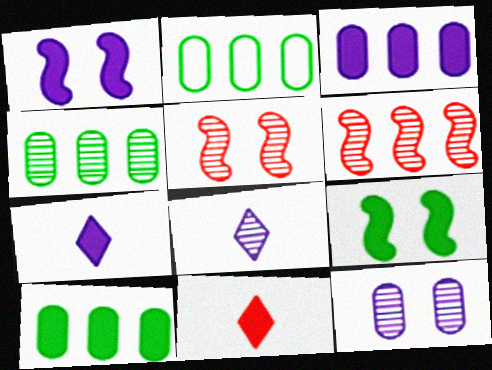[[1, 3, 7], 
[1, 10, 11], 
[2, 4, 10], 
[2, 5, 7], 
[3, 9, 11], 
[4, 5, 8]]